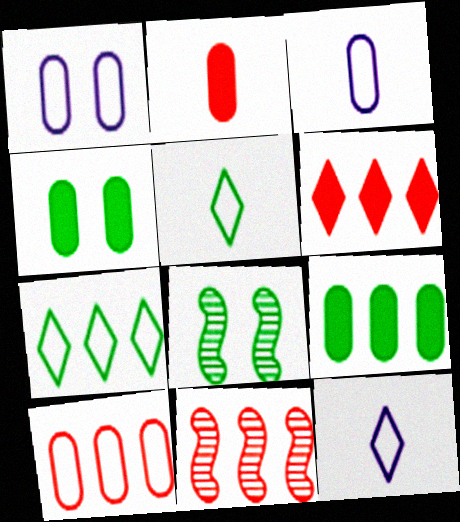[[3, 6, 8], 
[4, 11, 12], 
[5, 8, 9], 
[6, 10, 11]]